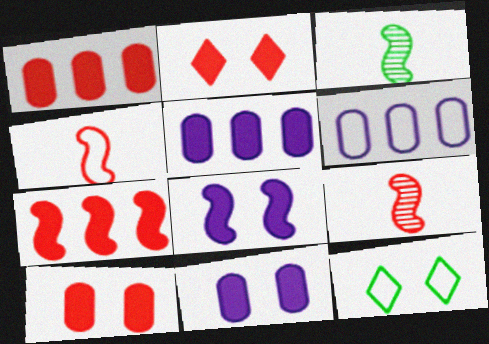[[2, 3, 6], 
[4, 6, 12], 
[5, 9, 12]]